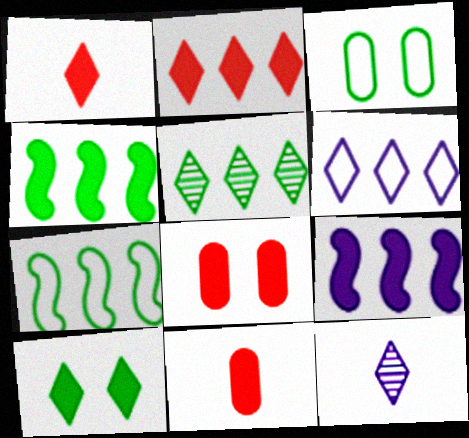[[2, 5, 6], 
[7, 8, 12], 
[9, 10, 11]]